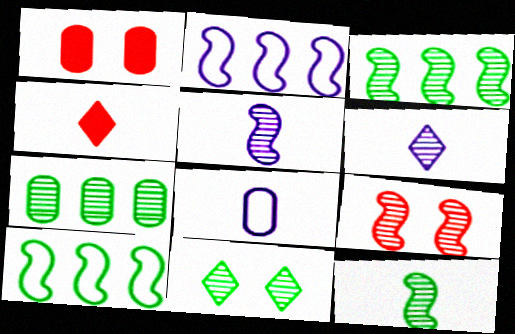[[1, 6, 10], 
[1, 7, 8], 
[3, 5, 9], 
[4, 8, 12], 
[6, 7, 9], 
[7, 11, 12]]